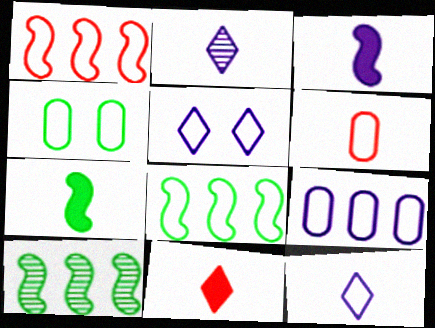[[1, 4, 12], 
[2, 6, 7], 
[4, 6, 9], 
[5, 6, 8]]